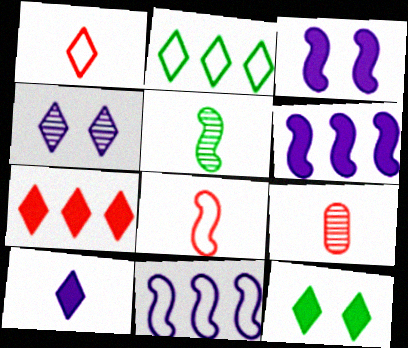[[2, 3, 9], 
[7, 10, 12], 
[9, 11, 12]]